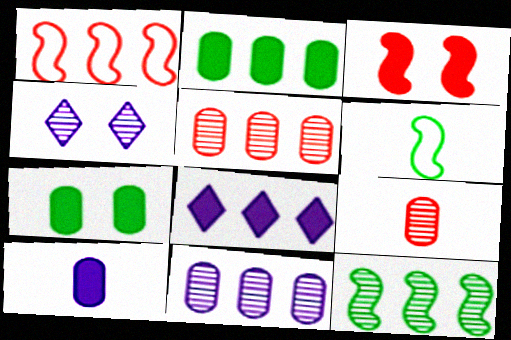[[4, 9, 12]]